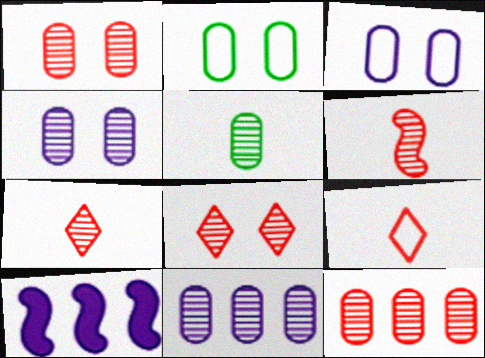[[1, 5, 11], 
[2, 7, 10], 
[4, 5, 12], 
[6, 8, 12]]